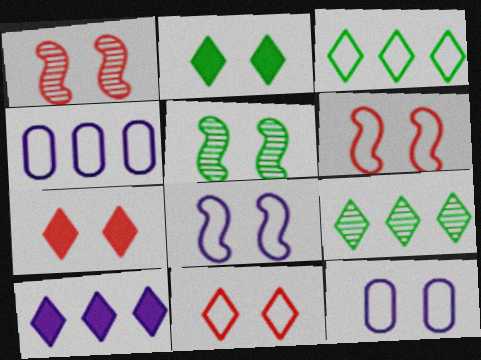[[1, 2, 12], 
[5, 7, 12]]